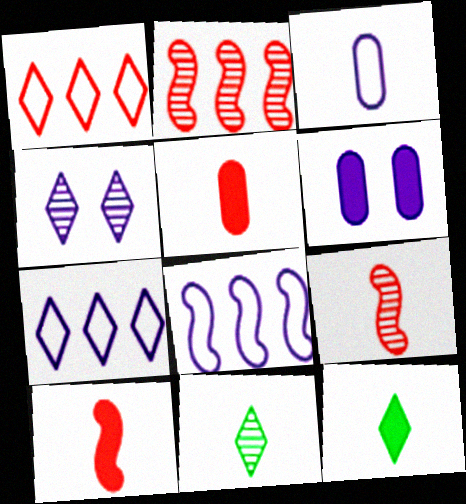[[1, 4, 12], 
[3, 9, 12], 
[3, 10, 11]]